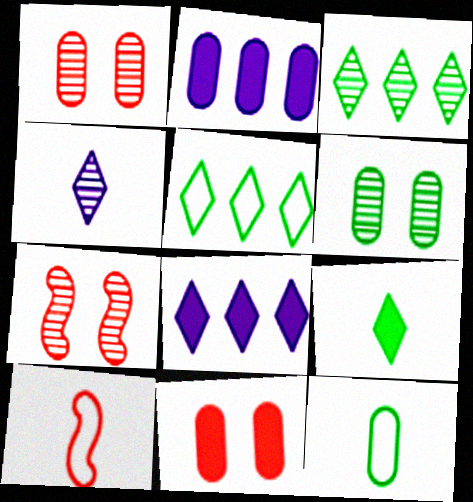[[1, 2, 12], 
[6, 8, 10], 
[7, 8, 12]]